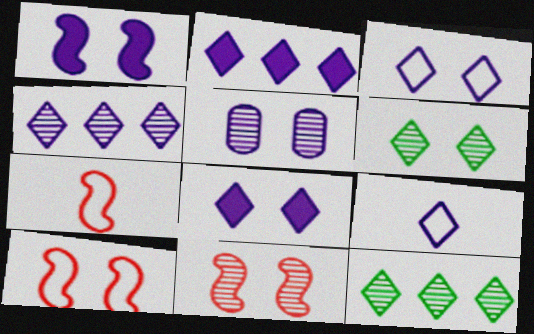[[1, 3, 5], 
[4, 8, 9], 
[5, 6, 11]]